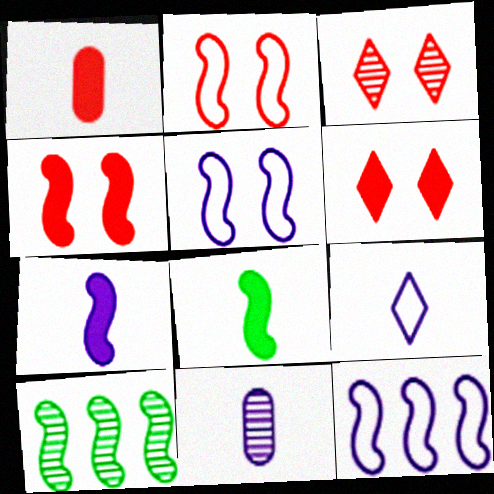[[2, 7, 10], 
[3, 10, 11], 
[7, 9, 11]]